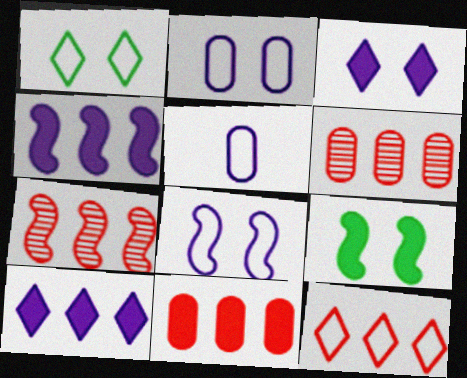[[7, 11, 12]]